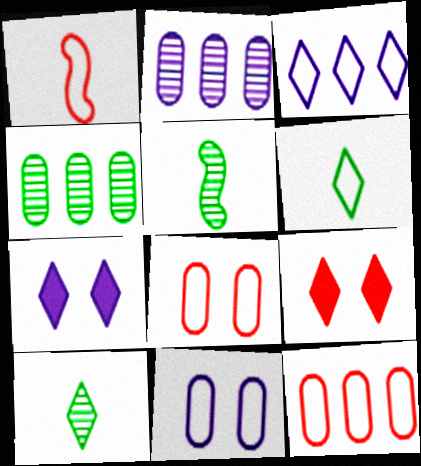[[1, 4, 7], 
[3, 9, 10], 
[5, 7, 12]]